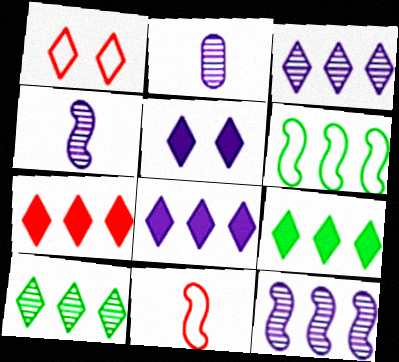[[7, 8, 9]]